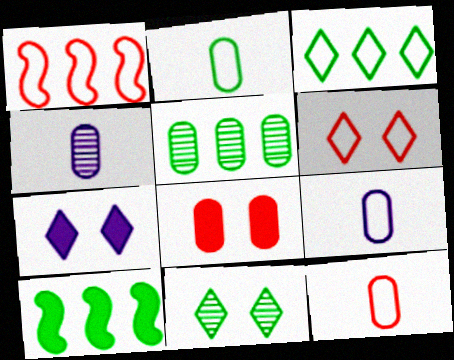[[1, 6, 12], 
[2, 9, 12], 
[2, 10, 11], 
[3, 5, 10], 
[4, 6, 10], 
[5, 8, 9], 
[6, 7, 11]]